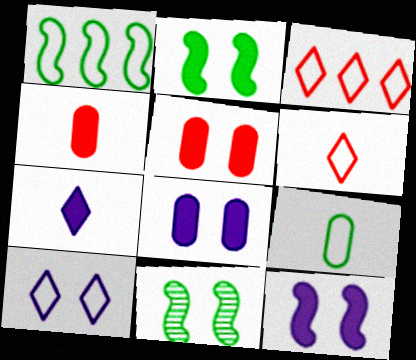[[5, 10, 11]]